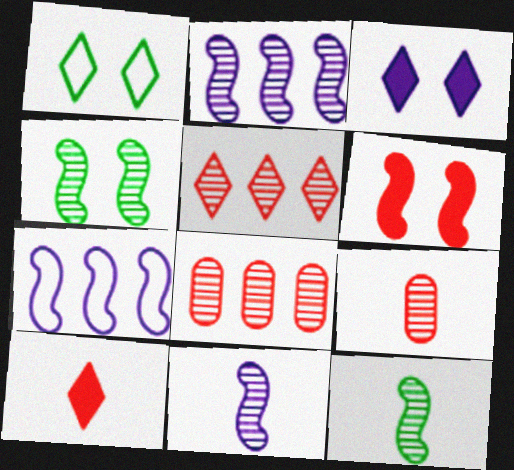[[6, 7, 12]]